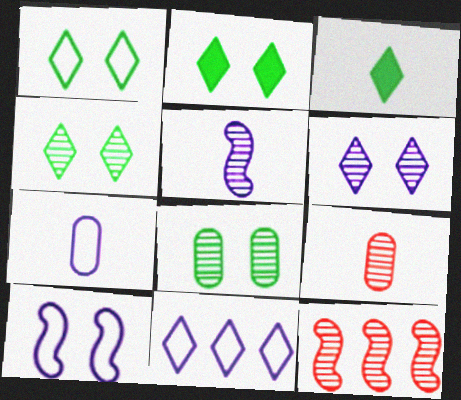[[1, 2, 4], 
[2, 7, 12], 
[7, 10, 11]]